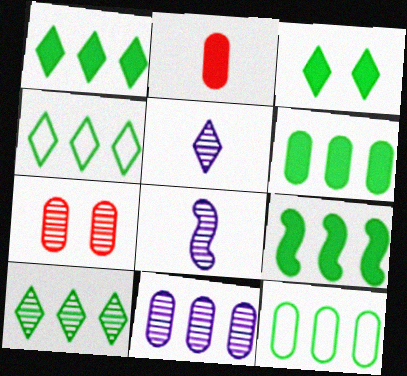[[1, 4, 10], 
[1, 6, 9], 
[7, 8, 10], 
[9, 10, 12]]